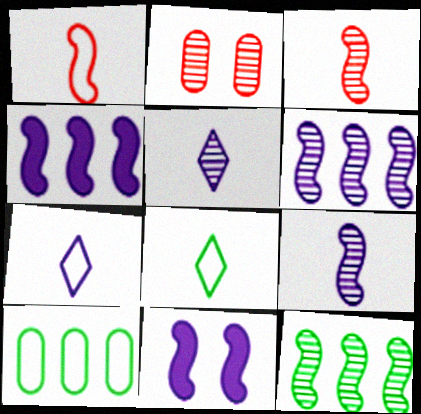[[1, 11, 12], 
[2, 4, 8], 
[2, 5, 12]]